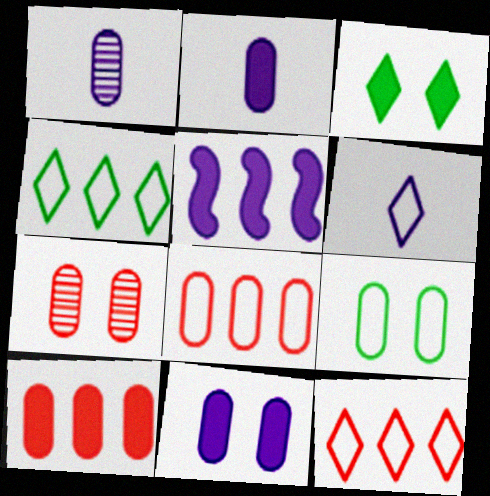[[1, 9, 10], 
[7, 9, 11]]